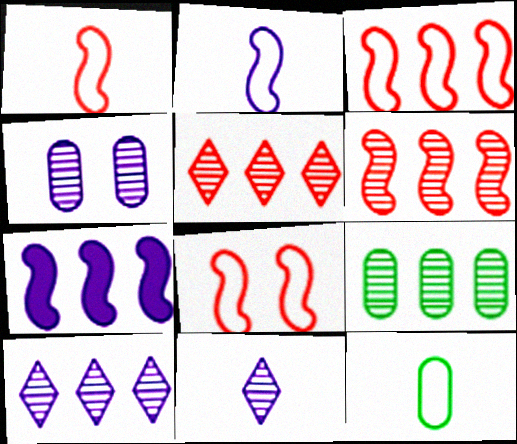[[1, 3, 8], 
[6, 9, 10]]